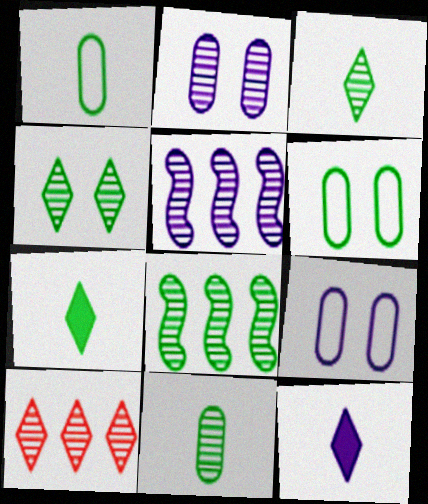[[4, 8, 11], 
[5, 9, 12], 
[6, 7, 8]]